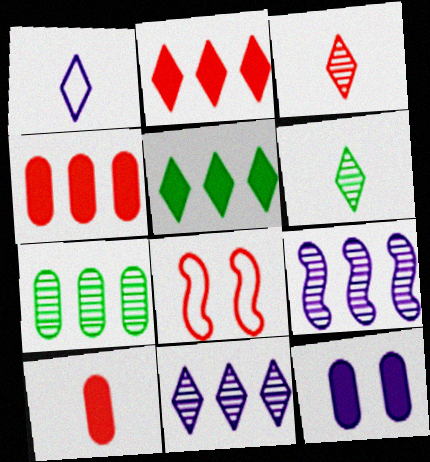[[1, 9, 12], 
[3, 4, 8]]